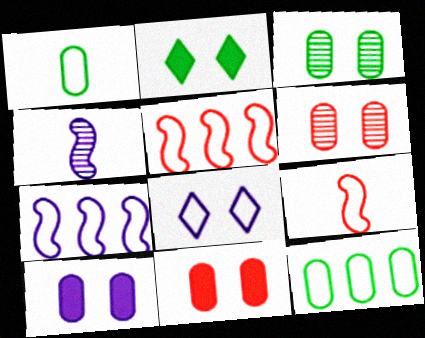[[1, 5, 8], 
[8, 9, 12]]